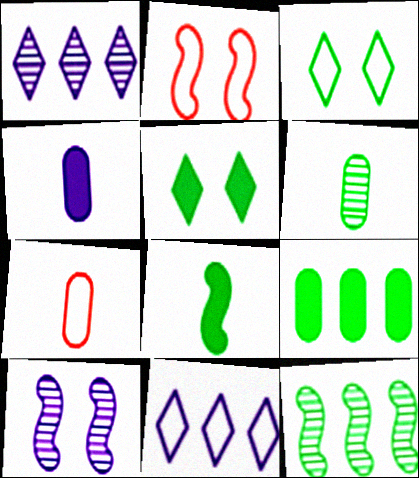[[4, 6, 7], 
[4, 10, 11], 
[5, 8, 9]]